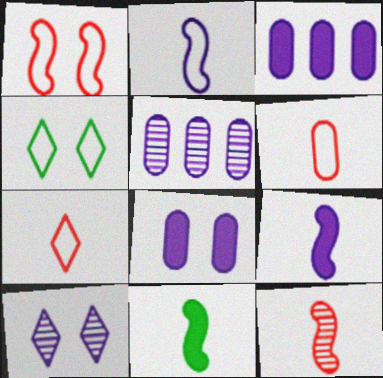[[2, 3, 10], 
[2, 11, 12], 
[3, 4, 12]]